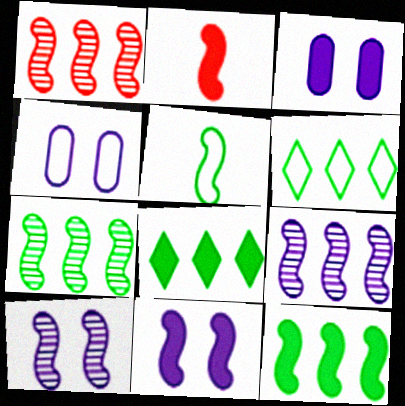[[1, 5, 11], 
[1, 7, 9], 
[2, 3, 8], 
[2, 11, 12]]